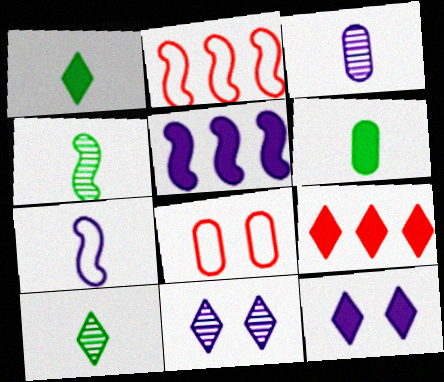[[1, 9, 12], 
[2, 6, 11], 
[5, 8, 10]]